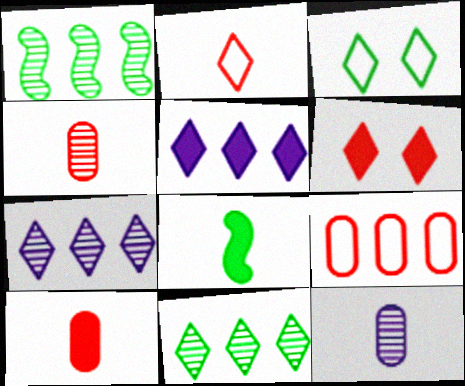[[1, 5, 9], 
[2, 8, 12]]